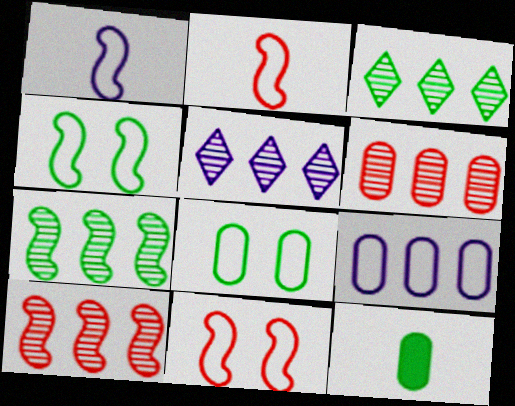[[3, 4, 12], 
[5, 6, 7], 
[5, 11, 12]]